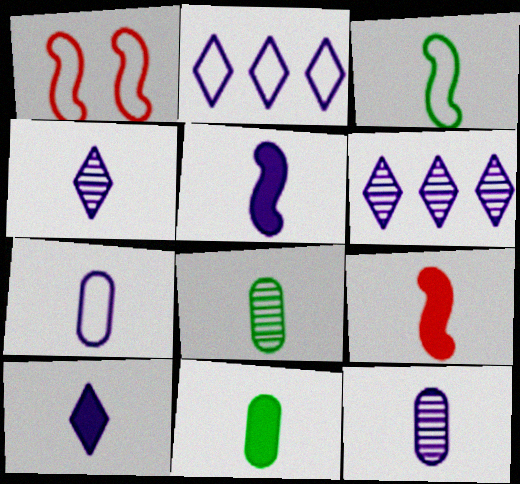[[1, 6, 11], 
[4, 5, 7], 
[9, 10, 11]]